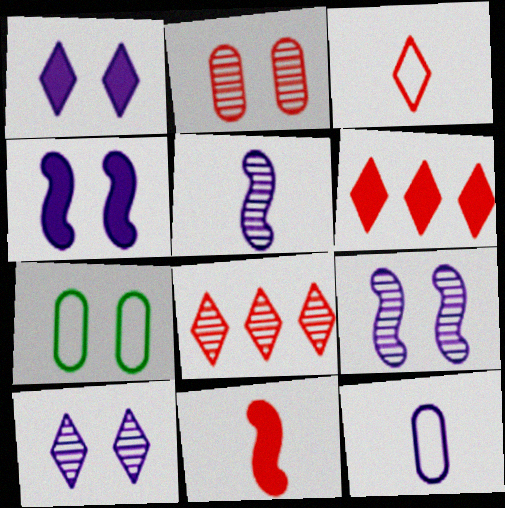[[5, 6, 7]]